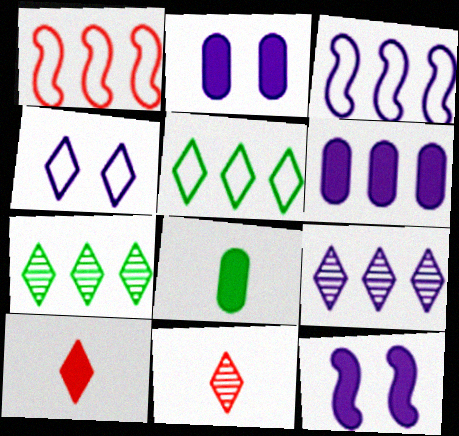[[1, 6, 7], 
[3, 6, 9], 
[4, 7, 10]]